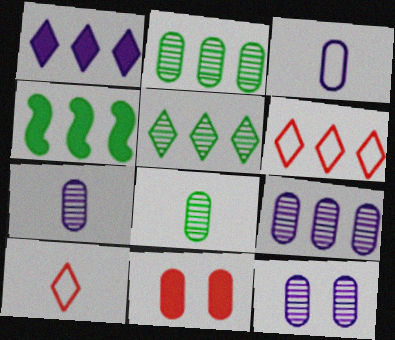[[1, 5, 6], 
[2, 3, 11], 
[4, 6, 9], 
[4, 10, 12], 
[7, 9, 12]]